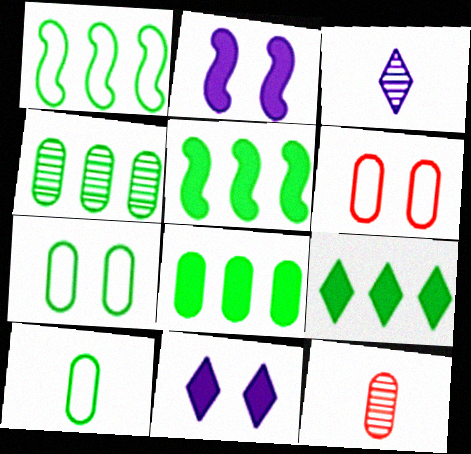[[1, 4, 9], 
[1, 11, 12], 
[3, 5, 6], 
[5, 8, 9]]